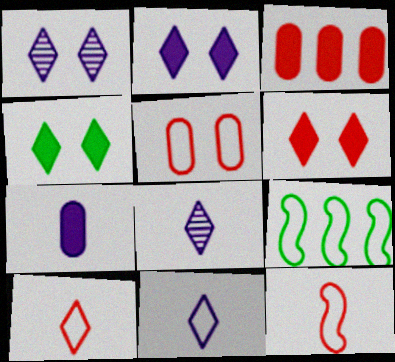[[2, 4, 6], 
[5, 9, 11]]